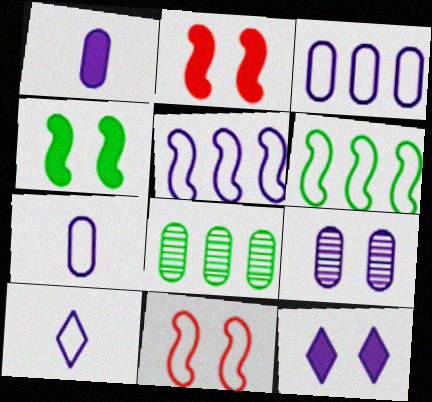[[1, 3, 9], 
[2, 8, 10]]